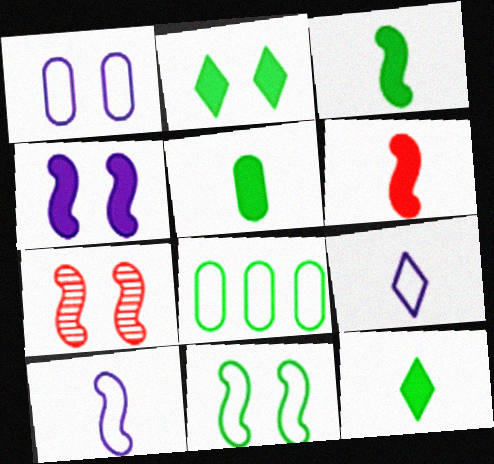[[1, 2, 7], 
[3, 5, 12], 
[4, 7, 11]]